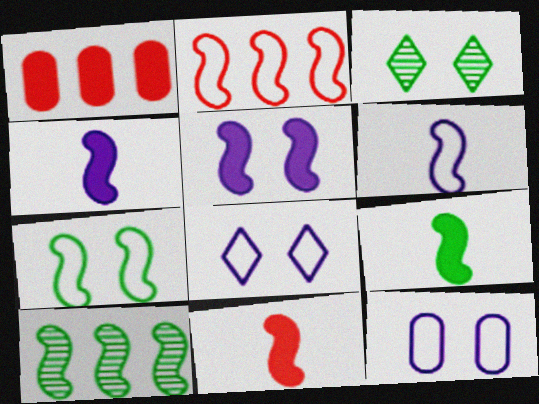[[1, 3, 6], 
[2, 6, 7], 
[4, 9, 11], 
[7, 9, 10]]